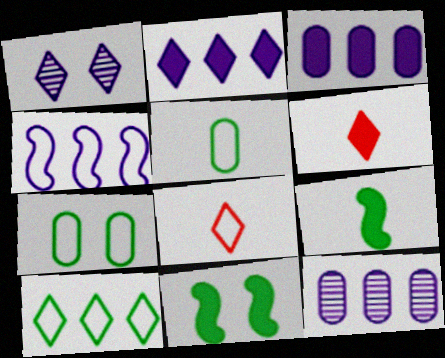[[1, 6, 10], 
[2, 4, 12], 
[3, 6, 11], 
[4, 7, 8], 
[8, 11, 12]]